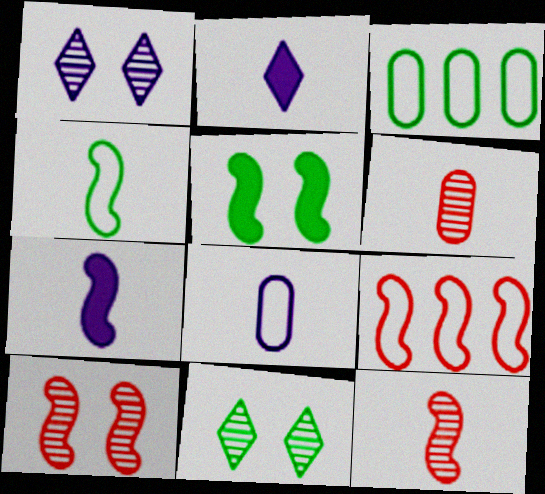[[2, 3, 10], 
[2, 4, 6], 
[4, 7, 12]]